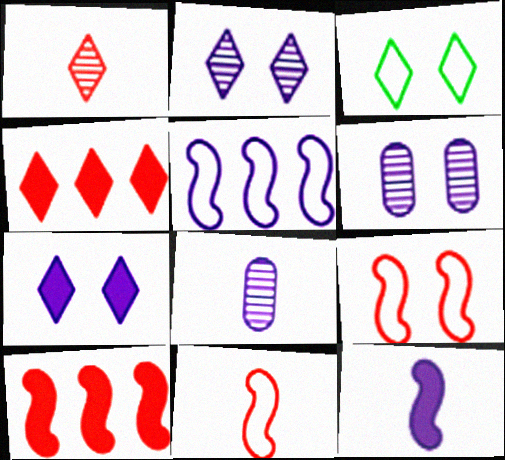[[3, 8, 10], 
[5, 7, 8]]